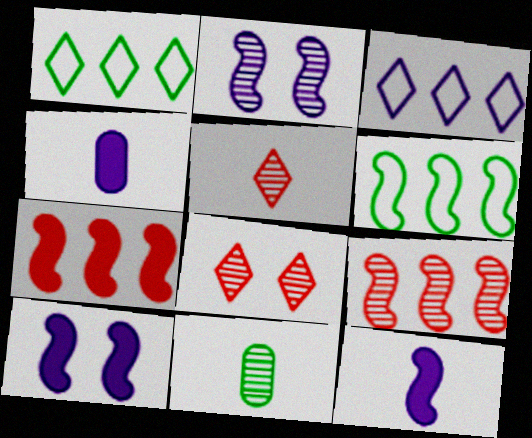[[2, 3, 4], 
[4, 6, 8]]